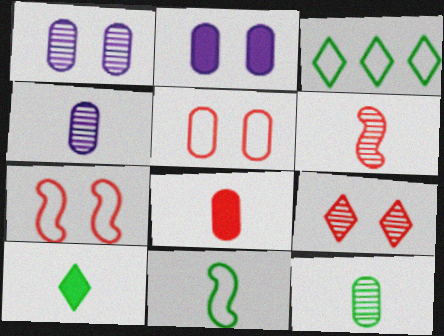[[2, 3, 6], 
[10, 11, 12]]